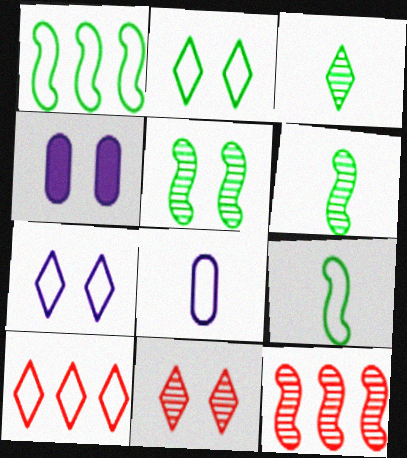[[4, 6, 10]]